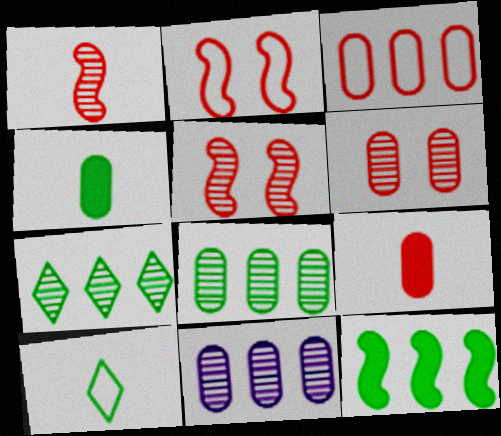[[3, 6, 9]]